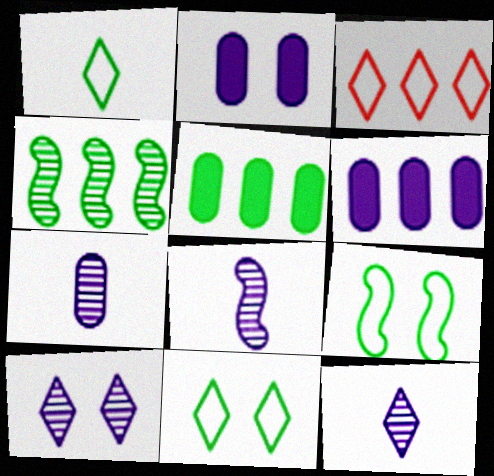[[3, 4, 6], 
[7, 8, 12]]